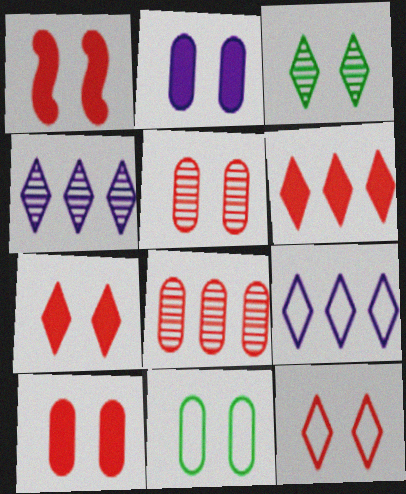[[1, 5, 12], 
[1, 7, 10], 
[2, 5, 11]]